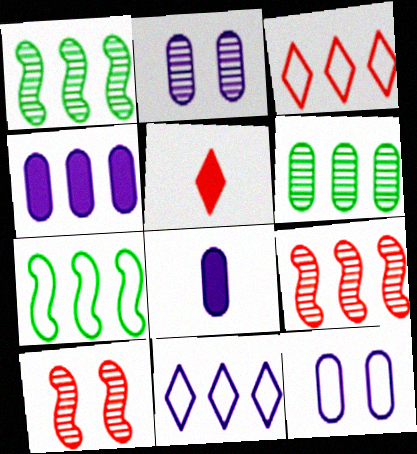[[1, 3, 4], 
[1, 5, 12], 
[2, 5, 7]]